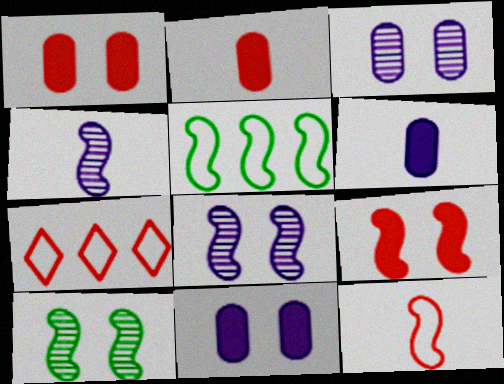[[4, 5, 9], 
[6, 7, 10]]